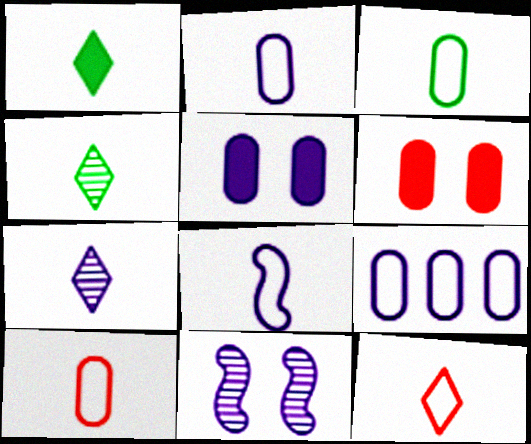[[1, 7, 12], 
[2, 3, 10], 
[3, 8, 12]]